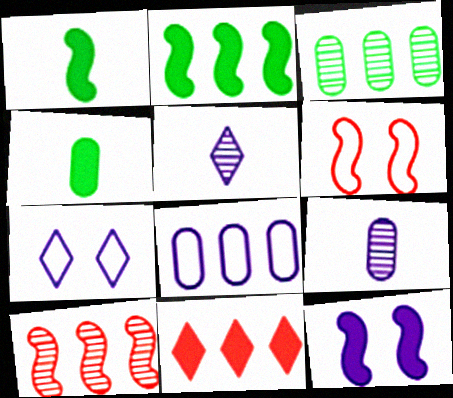[[4, 7, 10], 
[4, 11, 12], 
[5, 8, 12]]